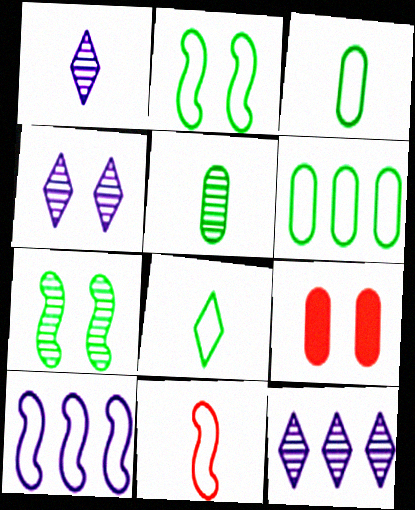[[1, 4, 12], 
[2, 4, 9], 
[2, 6, 8], 
[2, 10, 11]]